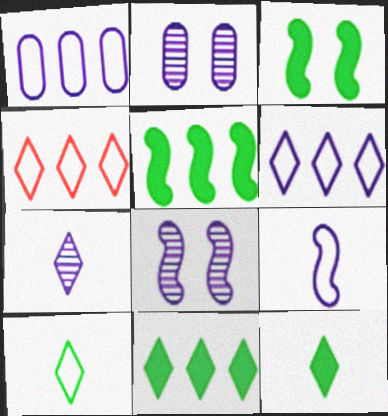[]